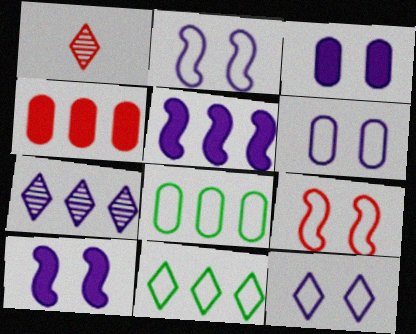[[1, 4, 9], 
[1, 8, 10], 
[2, 6, 12]]